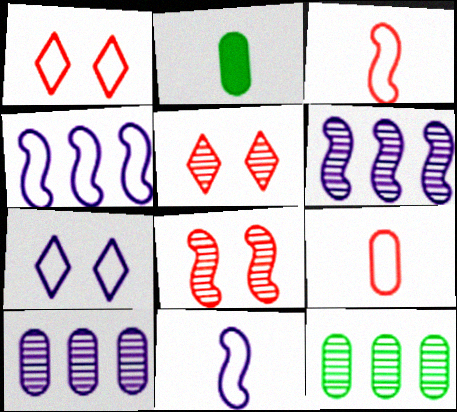[[1, 2, 6], 
[2, 4, 5]]